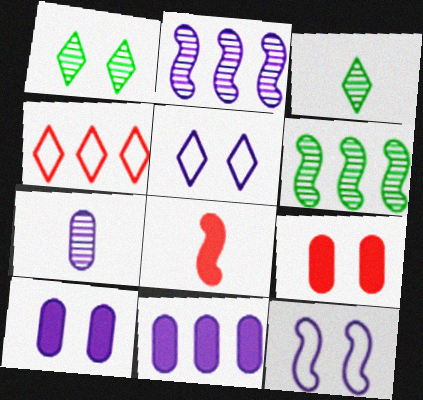[[1, 9, 12], 
[4, 6, 11], 
[6, 8, 12]]